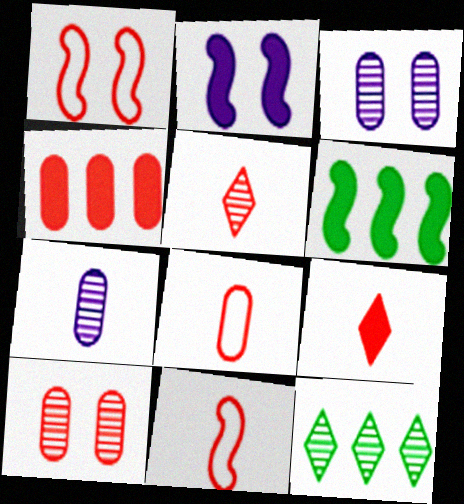[[1, 4, 5], 
[2, 8, 12], 
[4, 8, 10]]